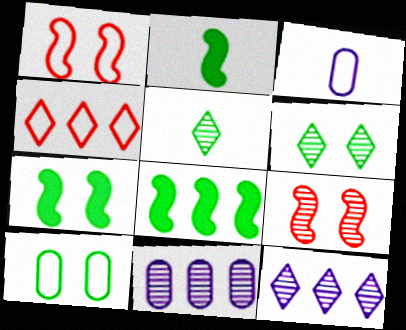[[2, 7, 8], 
[4, 8, 11], 
[5, 8, 10], 
[5, 9, 11], 
[6, 7, 10]]